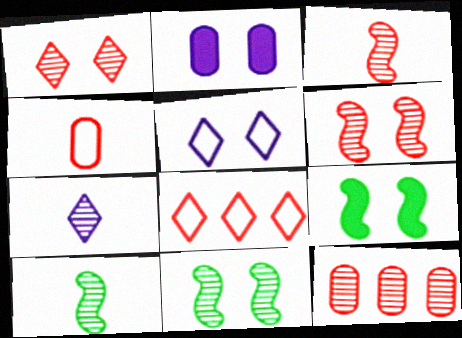[[1, 3, 12], 
[2, 8, 10], 
[7, 11, 12]]